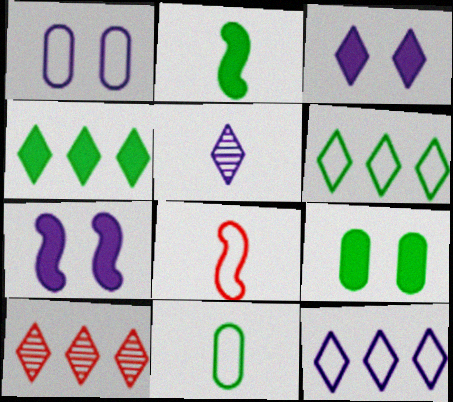[[1, 2, 10], 
[1, 6, 8], 
[2, 4, 9], 
[3, 5, 12], 
[4, 10, 12], 
[7, 10, 11]]